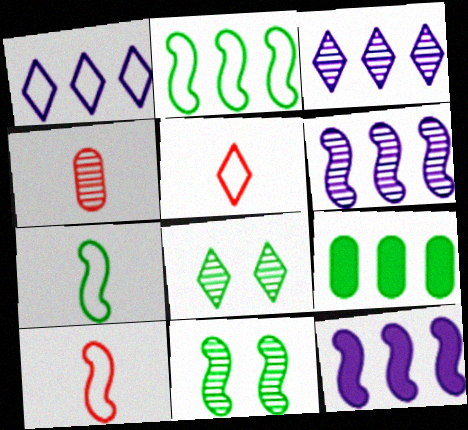[[3, 4, 11], 
[4, 6, 8], 
[7, 8, 9], 
[10, 11, 12]]